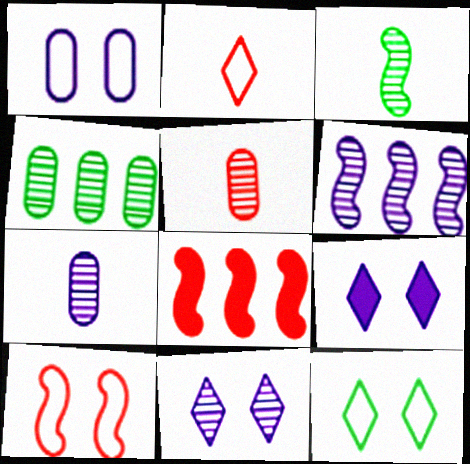[[1, 10, 12], 
[6, 7, 11], 
[7, 8, 12]]